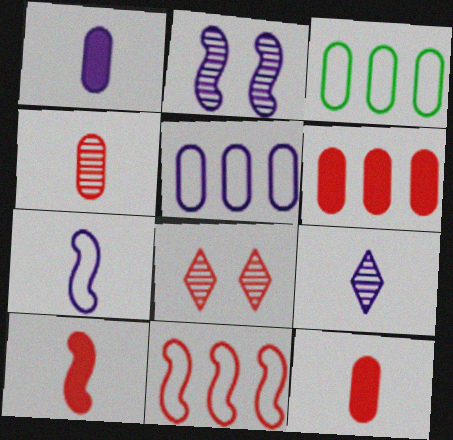[[1, 7, 9], 
[8, 11, 12]]